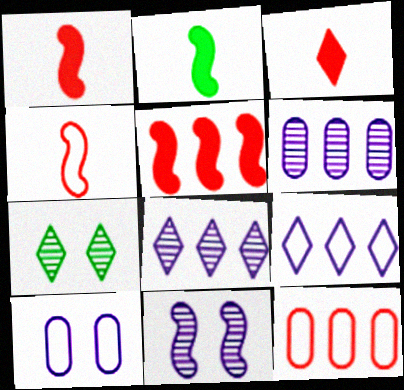[[3, 7, 9]]